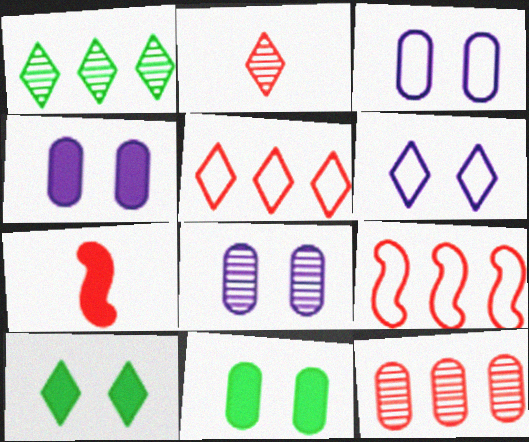[[1, 3, 7], 
[3, 4, 8]]